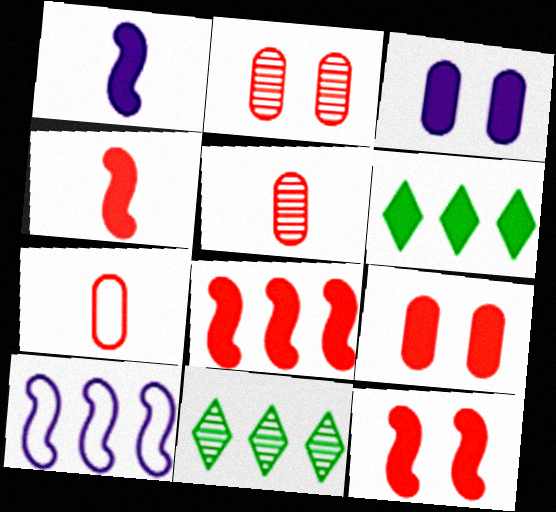[[1, 6, 9], 
[3, 4, 6], 
[4, 8, 12]]